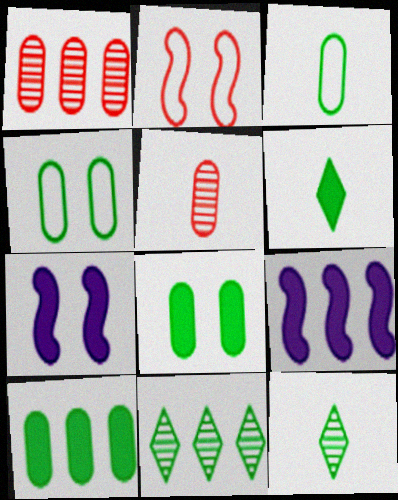[]